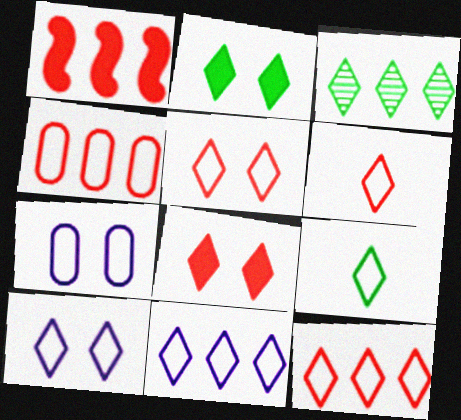[[2, 3, 9], 
[5, 6, 12], 
[5, 9, 11], 
[9, 10, 12]]